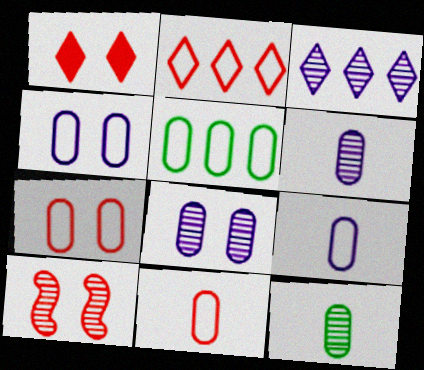[[1, 7, 10], 
[3, 10, 12], 
[4, 5, 11], 
[5, 7, 9]]